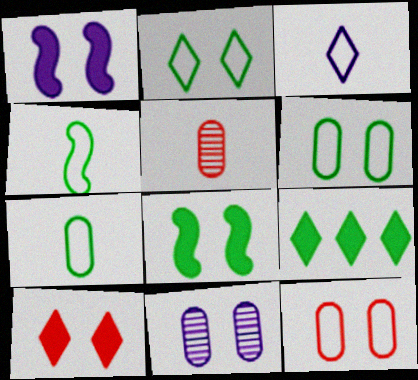[]